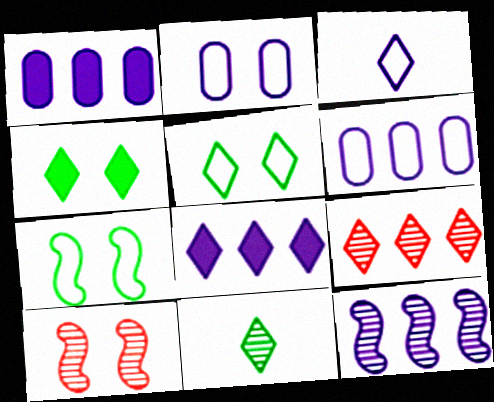[[2, 4, 10], 
[3, 4, 9], 
[6, 8, 12]]